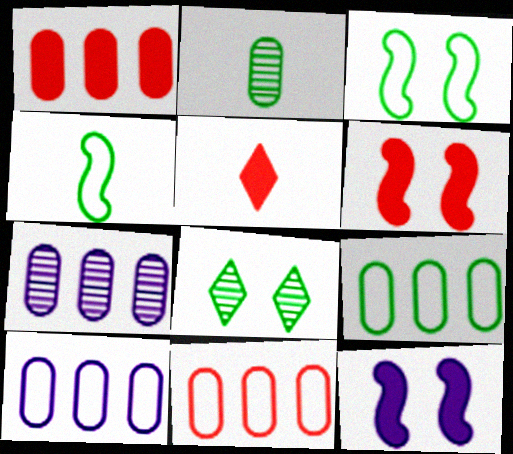[[1, 5, 6], 
[1, 7, 9], 
[3, 5, 7], 
[9, 10, 11]]